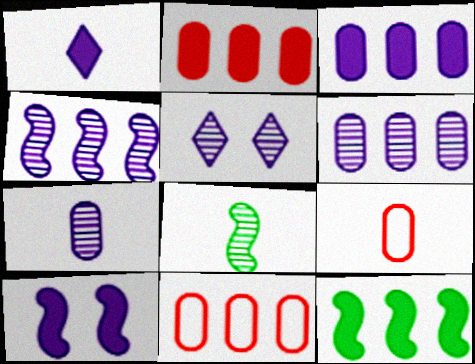[[1, 3, 10], 
[1, 8, 9], 
[4, 5, 7], 
[5, 9, 12]]